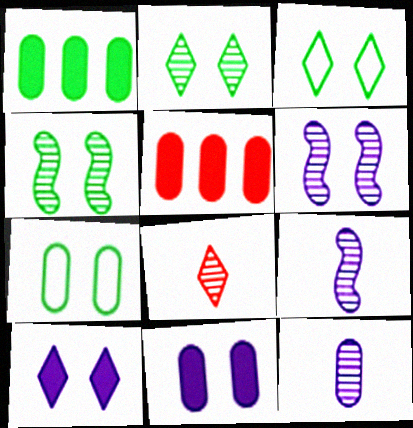[[3, 5, 9], 
[5, 7, 12]]